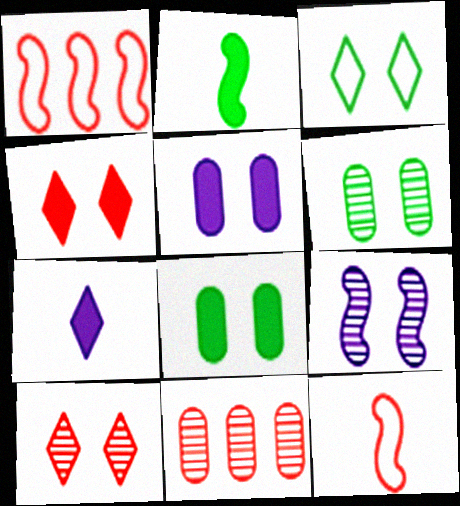[[1, 2, 9], 
[1, 6, 7], 
[4, 11, 12], 
[6, 9, 10]]